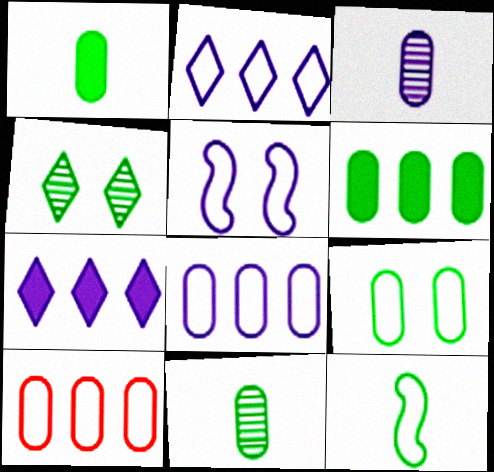[[3, 5, 7], 
[4, 6, 12], 
[6, 9, 11]]